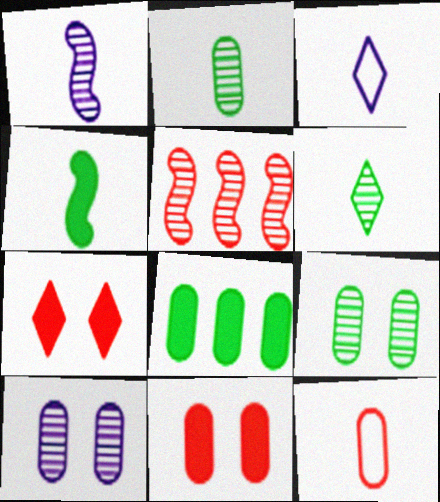[[5, 6, 10], 
[5, 7, 12], 
[8, 10, 12]]